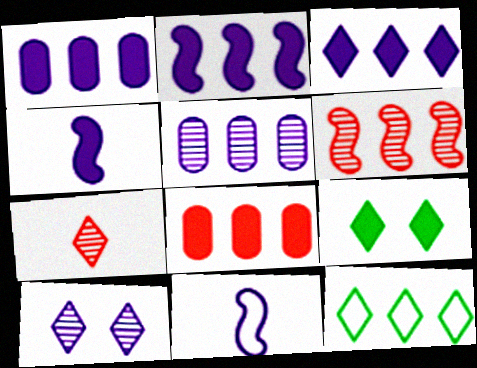[[1, 2, 3], 
[1, 6, 12], 
[1, 10, 11], 
[4, 8, 9]]